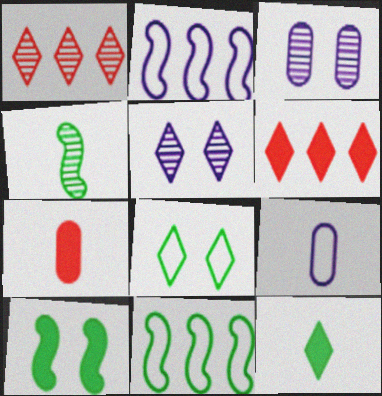[[1, 3, 4], 
[1, 9, 10], 
[4, 10, 11], 
[5, 7, 11]]